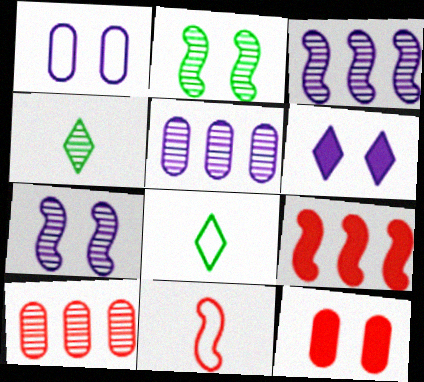[[1, 4, 9], 
[1, 6, 7], 
[3, 8, 12], 
[4, 7, 10]]